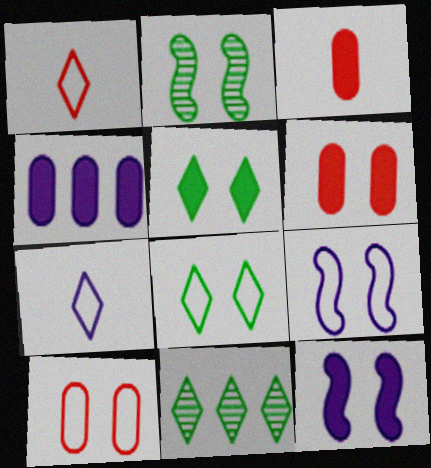[[1, 2, 4], 
[3, 9, 11], 
[5, 6, 12], 
[8, 9, 10]]